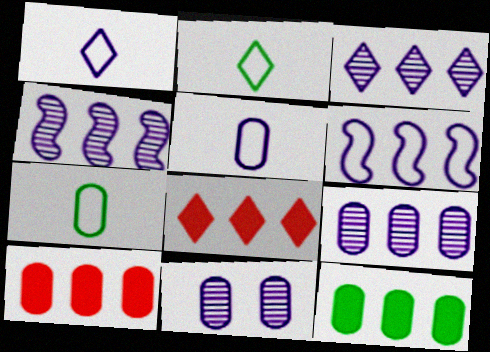[[3, 4, 9], 
[7, 10, 11]]